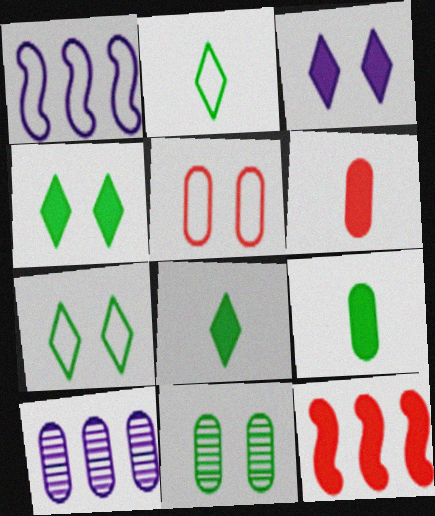[[1, 2, 5], 
[3, 9, 12], 
[5, 9, 10]]